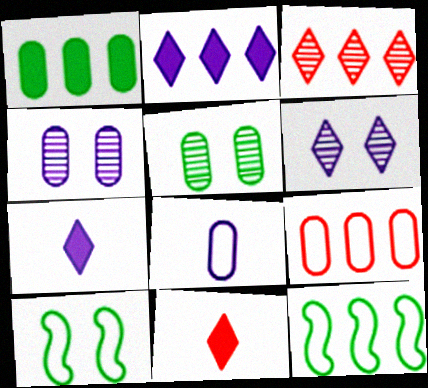[[4, 11, 12]]